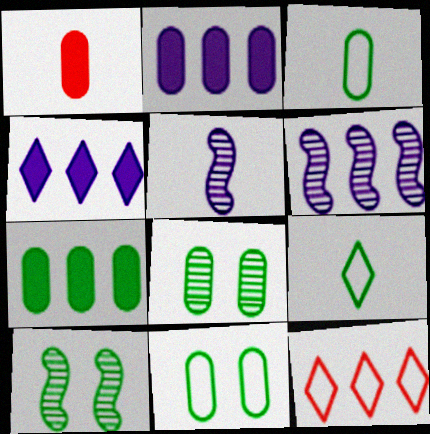[[1, 5, 9], 
[3, 7, 8], 
[6, 7, 12], 
[7, 9, 10]]